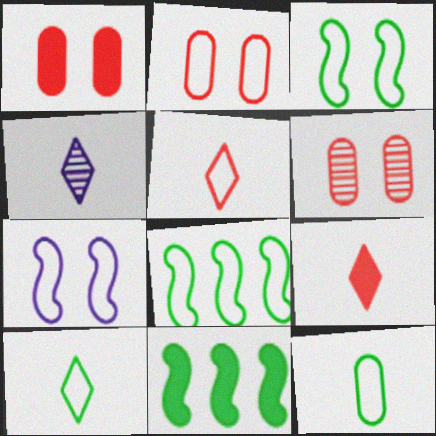[[1, 2, 6], 
[1, 4, 8], 
[2, 4, 11], 
[4, 9, 10]]